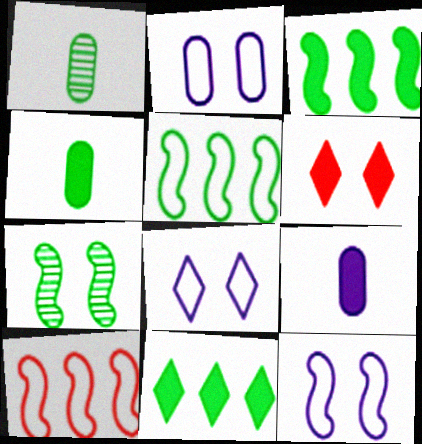[[2, 6, 7], 
[2, 8, 12], 
[3, 6, 9]]